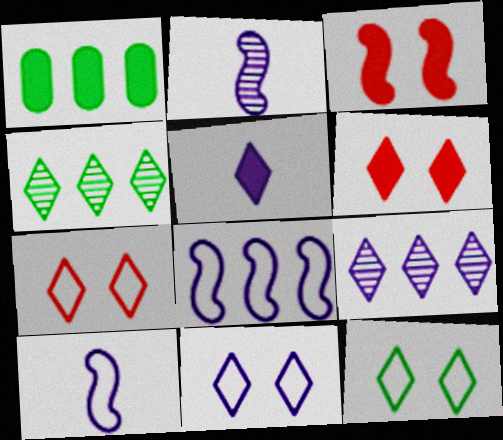[[1, 2, 7], 
[1, 3, 5], 
[4, 5, 7], 
[5, 9, 11], 
[7, 11, 12]]